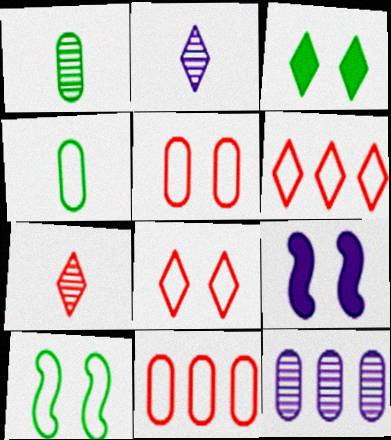[[1, 6, 9], 
[2, 3, 6]]